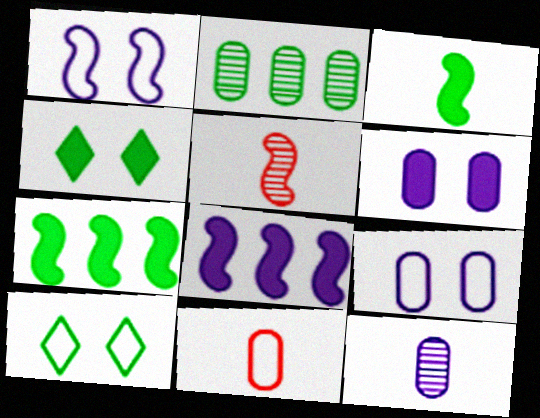[[1, 5, 7], 
[2, 3, 10], 
[2, 6, 11]]